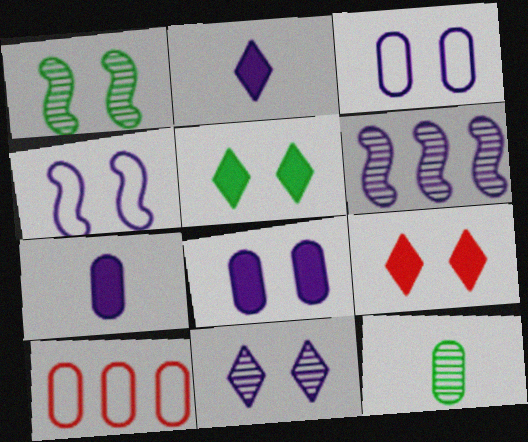[[1, 2, 10], 
[1, 3, 9], 
[2, 3, 6], 
[4, 8, 11], 
[8, 10, 12]]